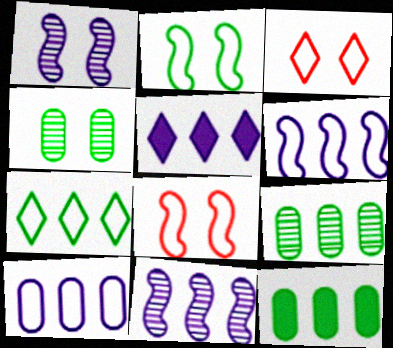[[5, 10, 11]]